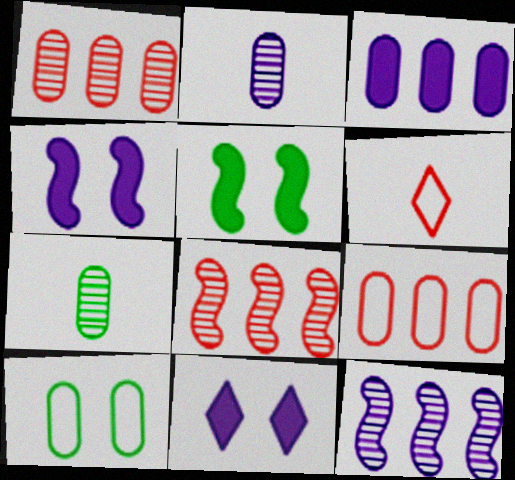[]